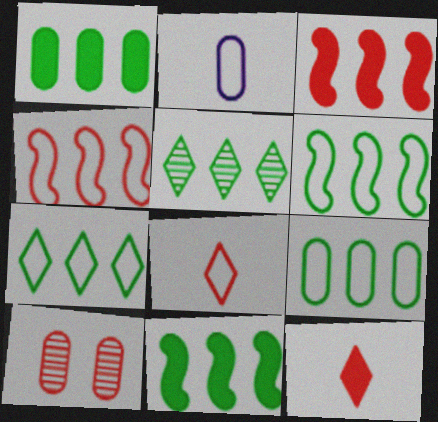[[1, 2, 10], 
[1, 5, 6], 
[3, 8, 10], 
[4, 10, 12], 
[5, 9, 11], 
[6, 7, 9]]